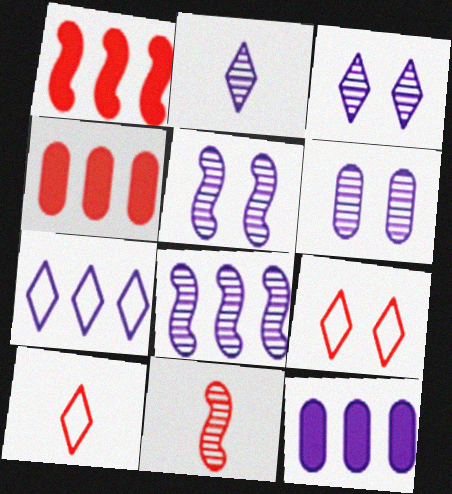[[2, 6, 8], 
[3, 5, 6], 
[4, 9, 11], 
[7, 8, 12]]